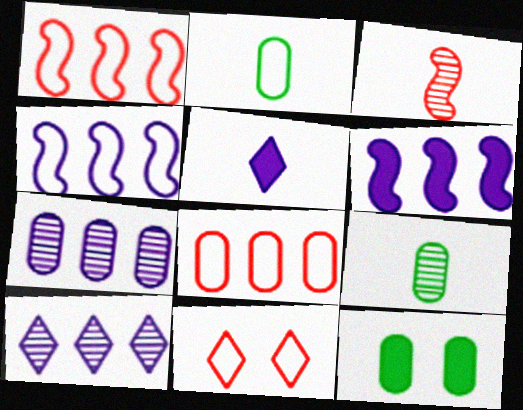[[2, 3, 5], 
[2, 4, 11], 
[6, 9, 11]]